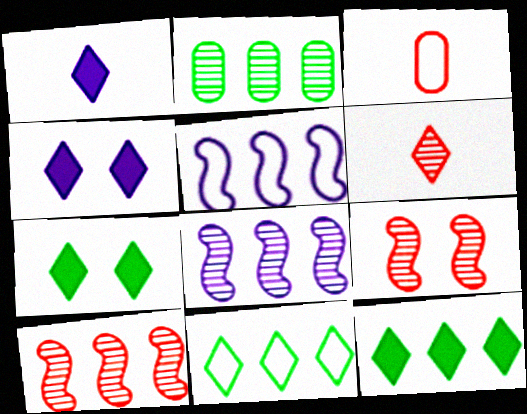[[3, 7, 8], 
[4, 6, 11]]